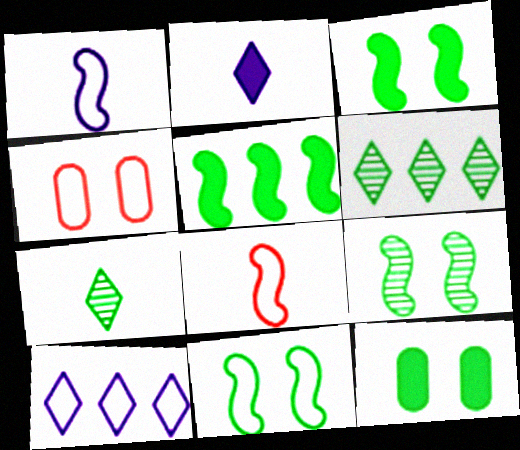[[3, 9, 11]]